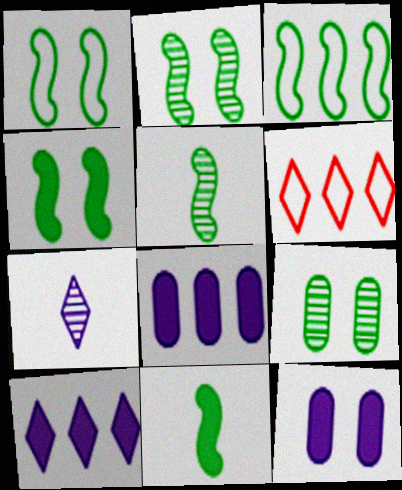[[1, 2, 4], 
[2, 3, 11], 
[3, 4, 5], 
[5, 6, 12]]